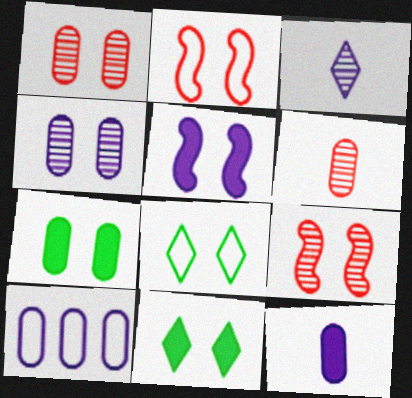[[1, 5, 8], 
[2, 4, 11], 
[3, 5, 10], 
[4, 10, 12], 
[6, 7, 10]]